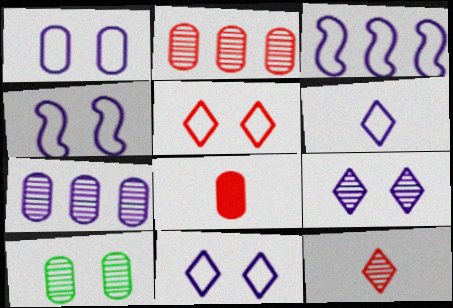[[1, 3, 6], 
[1, 4, 11]]